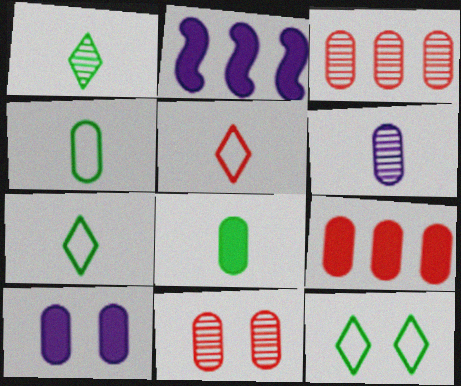[[2, 7, 11], 
[3, 4, 10], 
[8, 9, 10]]